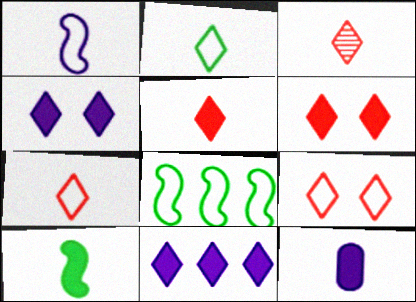[[3, 5, 7], 
[5, 10, 12]]